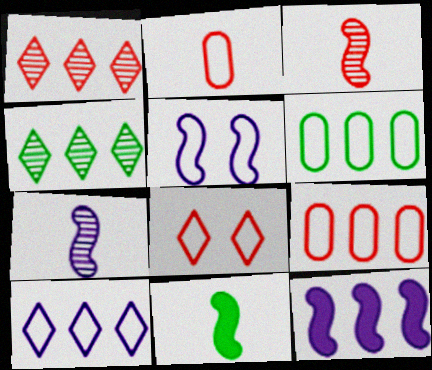[[1, 6, 12], 
[4, 9, 12], 
[5, 7, 12]]